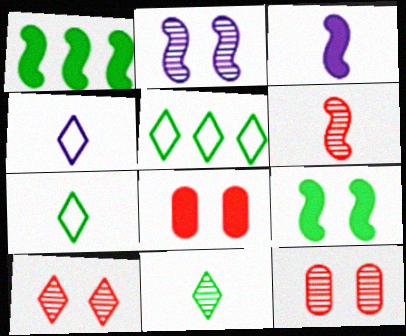[[1, 4, 12], 
[3, 5, 12]]